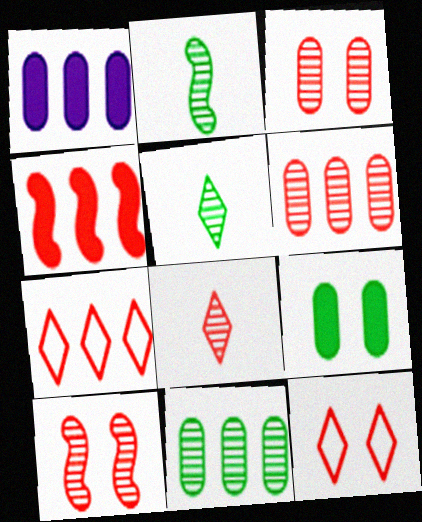[[1, 2, 12], 
[4, 6, 7], 
[6, 8, 10]]